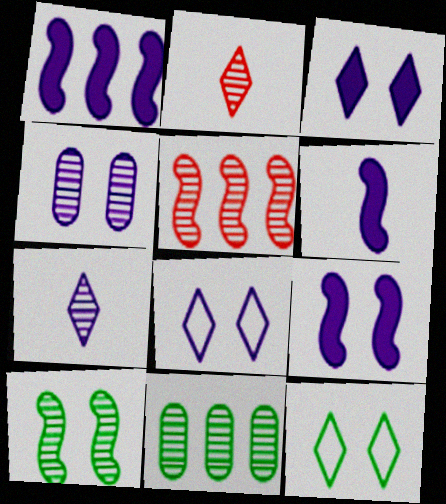[[1, 6, 9], 
[4, 8, 9]]